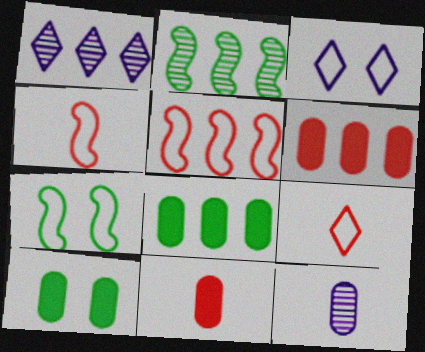[[1, 4, 10], 
[1, 5, 8], 
[1, 7, 11], 
[2, 3, 11]]